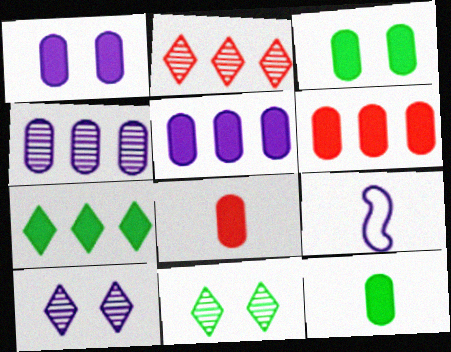[[1, 6, 12], 
[2, 3, 9], 
[3, 5, 8], 
[5, 9, 10], 
[6, 9, 11]]